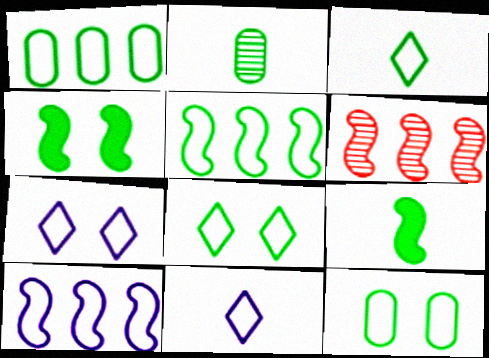[[2, 3, 9], 
[3, 5, 12]]